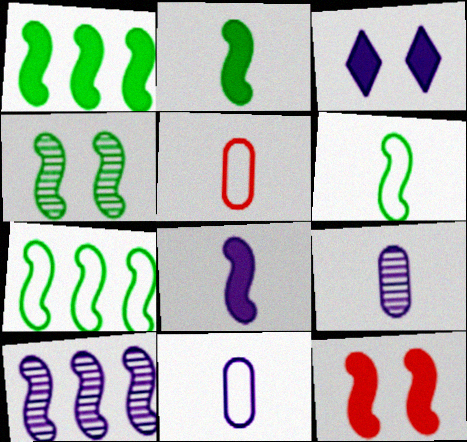[[1, 4, 6], 
[1, 8, 12], 
[2, 4, 7], 
[3, 10, 11], 
[6, 10, 12]]